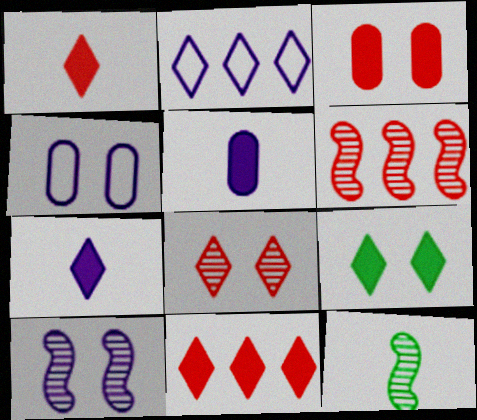[[2, 3, 12], 
[2, 5, 10], 
[4, 11, 12], 
[6, 10, 12], 
[7, 9, 11]]